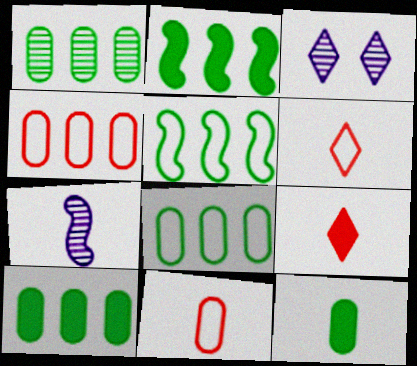[[1, 8, 10], 
[2, 3, 11], 
[6, 7, 12]]